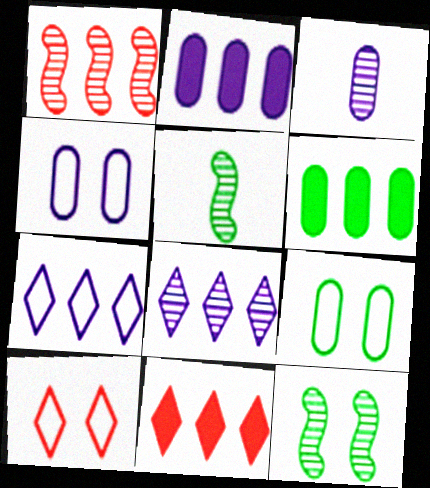[[1, 6, 7], 
[2, 3, 4], 
[2, 5, 10], 
[4, 5, 11]]